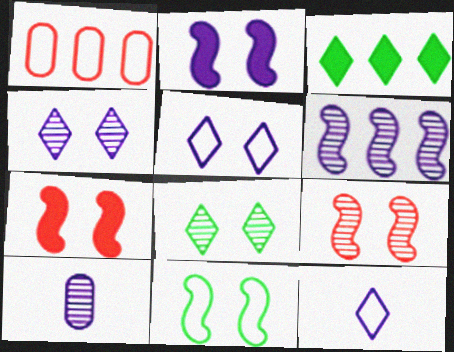[[1, 3, 6], 
[1, 11, 12], 
[2, 9, 11], 
[4, 6, 10]]